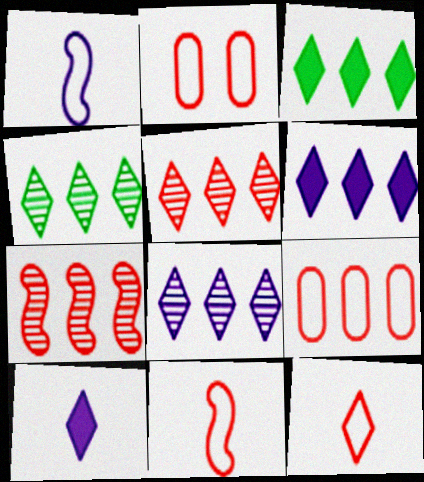[[4, 5, 8]]